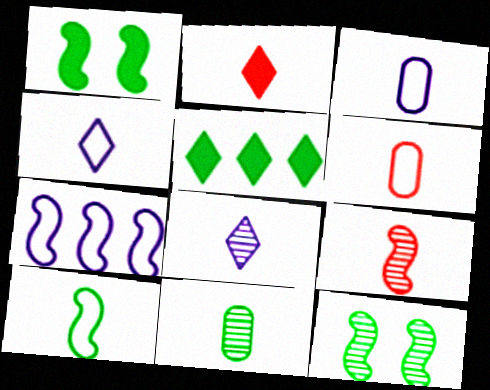[[1, 7, 9], 
[2, 6, 9], 
[4, 6, 10], 
[8, 9, 11]]